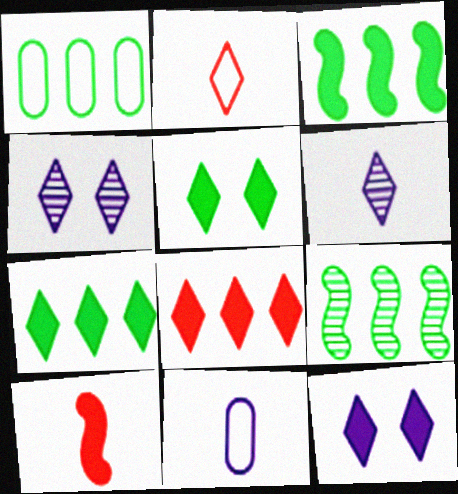[[1, 4, 10], 
[1, 7, 9], 
[2, 4, 7]]